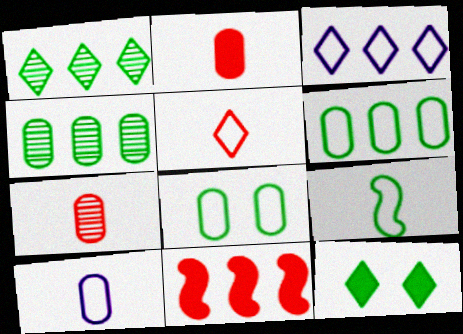[[3, 4, 11], 
[4, 9, 12], 
[5, 9, 10]]